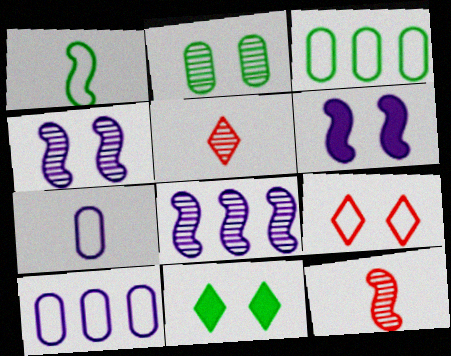[[1, 9, 10], 
[2, 5, 8], 
[2, 6, 9], 
[3, 5, 6], 
[10, 11, 12]]